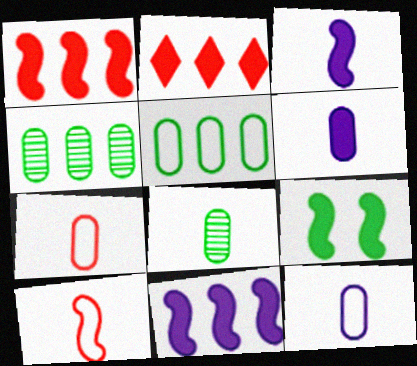[[1, 3, 9], 
[2, 6, 9], 
[6, 7, 8]]